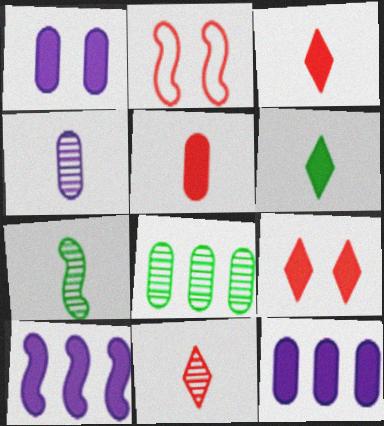[[2, 7, 10], 
[4, 7, 11]]